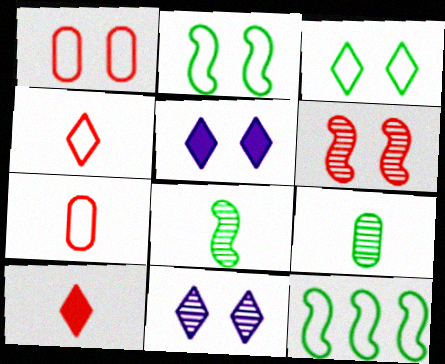[]